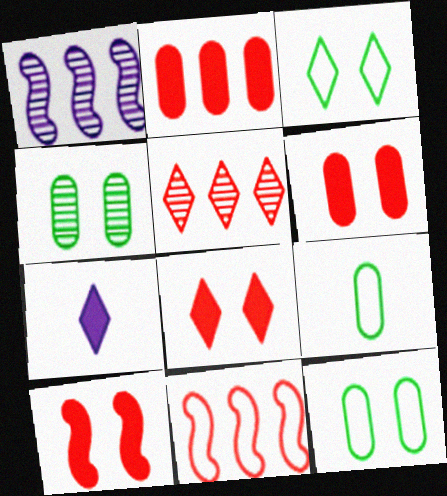[[1, 8, 9], 
[2, 5, 11], 
[3, 5, 7], 
[4, 7, 11], 
[6, 8, 10]]